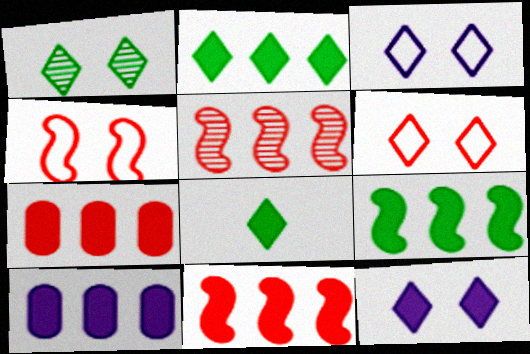[[1, 6, 12], 
[2, 10, 11]]